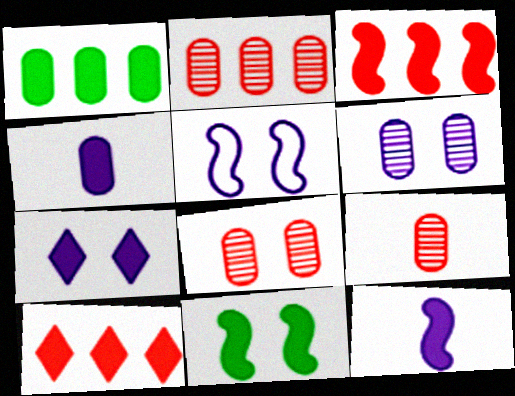[[2, 8, 9], 
[3, 11, 12], 
[4, 10, 11], 
[5, 6, 7]]